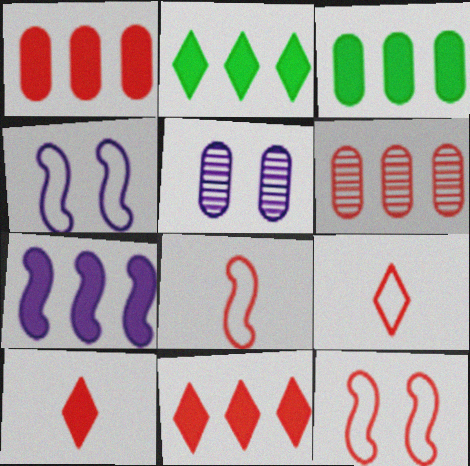[[1, 2, 7], 
[2, 5, 8], 
[3, 7, 11], 
[6, 10, 12]]